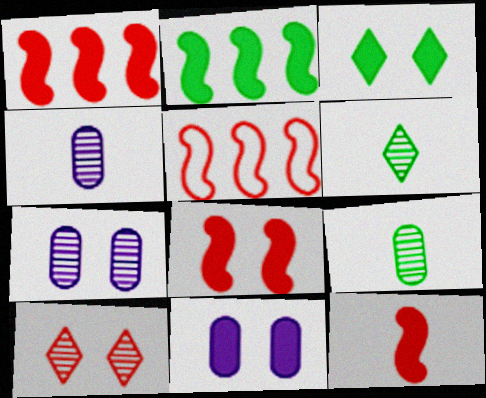[[1, 8, 12], 
[3, 4, 5], 
[3, 8, 11], 
[5, 6, 11]]